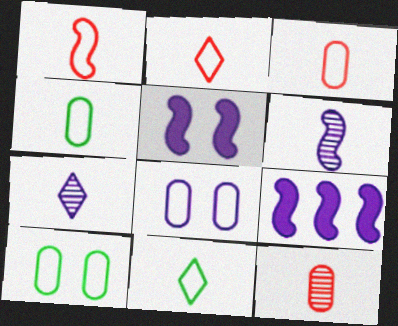[[1, 2, 3], 
[7, 8, 9]]